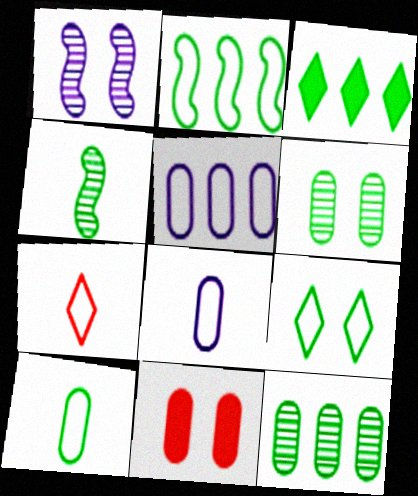[[1, 9, 11], 
[2, 3, 12], 
[2, 9, 10], 
[8, 11, 12]]